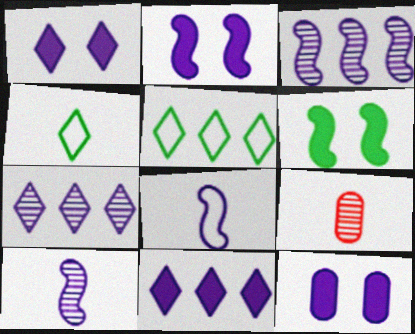[[1, 2, 12], 
[2, 3, 8], 
[2, 5, 9], 
[7, 8, 12]]